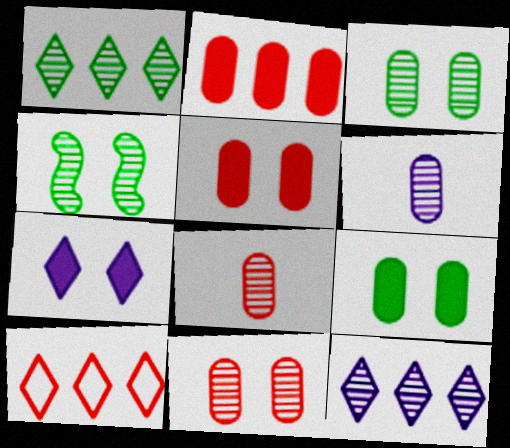[[4, 8, 12]]